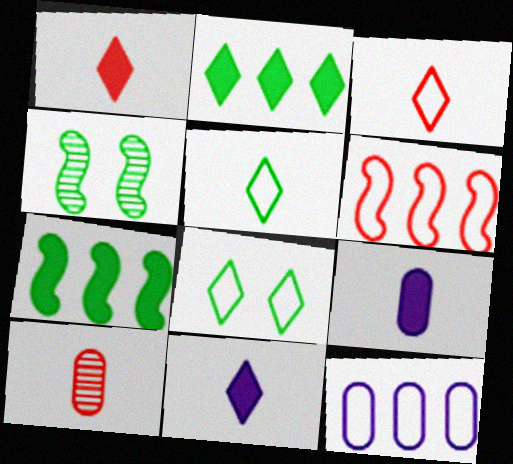[[1, 4, 12]]